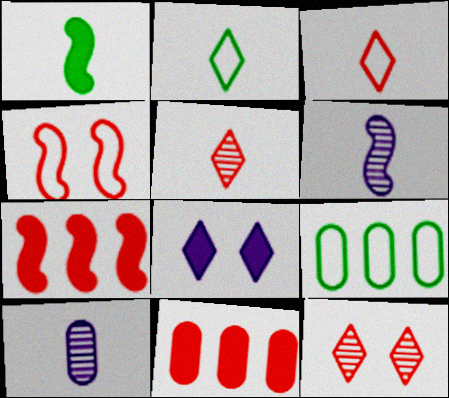[[1, 3, 10], 
[1, 8, 11], 
[4, 5, 11]]